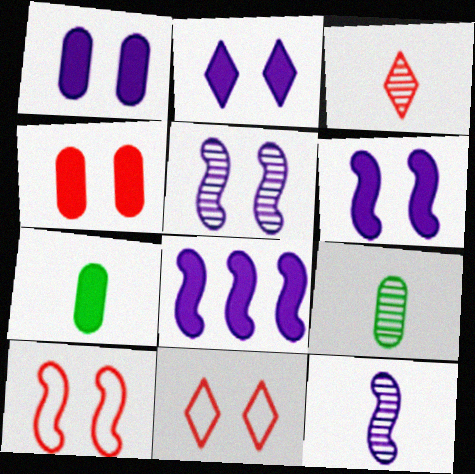[[1, 2, 6], 
[3, 9, 12], 
[8, 9, 11]]